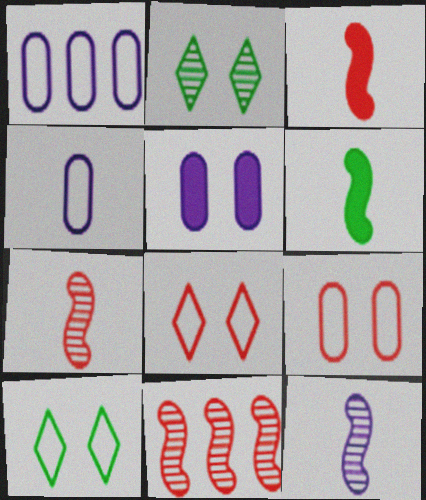[[1, 2, 3]]